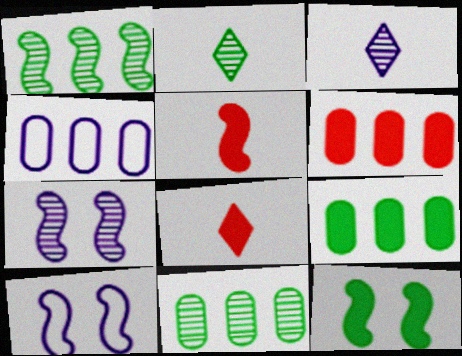[[1, 5, 10], 
[2, 6, 10], 
[4, 6, 11], 
[8, 10, 11]]